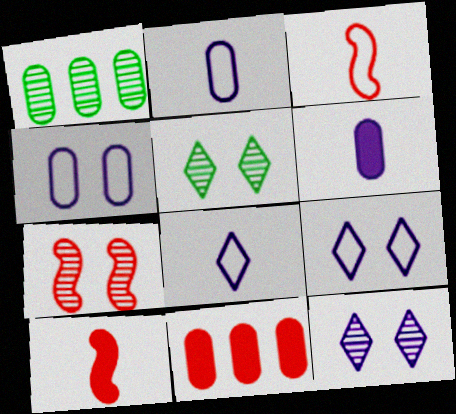[[1, 9, 10]]